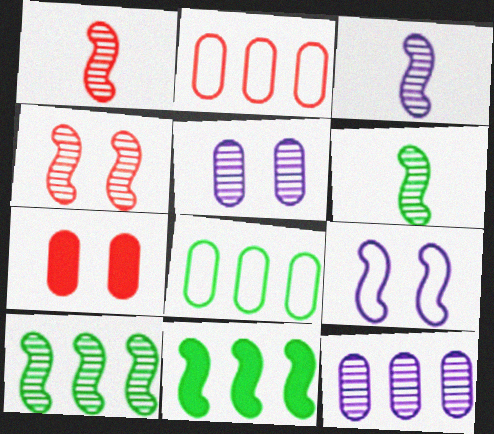[[1, 3, 6], 
[1, 9, 11], 
[3, 4, 10]]